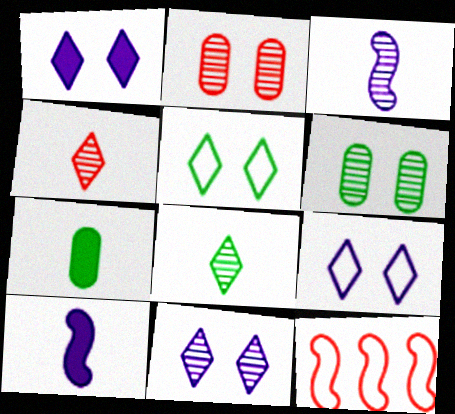[[1, 9, 11], 
[7, 11, 12]]